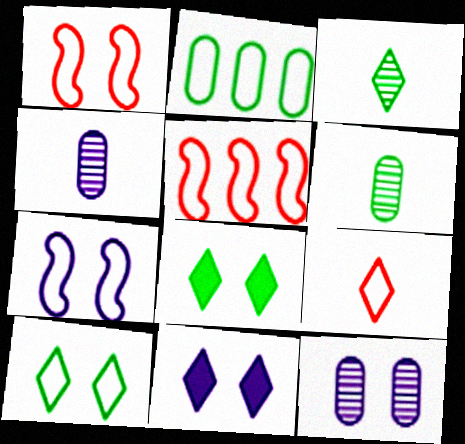[[1, 8, 12], 
[2, 7, 9], 
[4, 5, 8], 
[5, 6, 11], 
[7, 11, 12]]